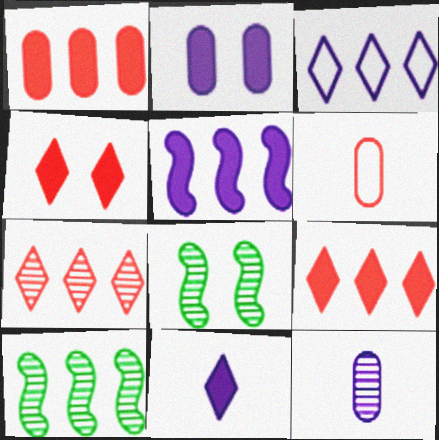[[1, 3, 10], 
[2, 5, 11], 
[7, 8, 12]]